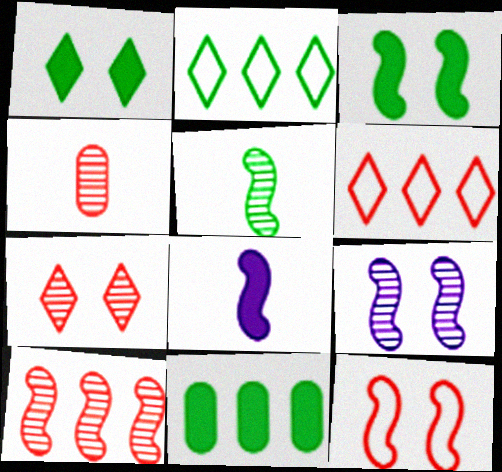[[3, 9, 12], 
[4, 7, 10], 
[5, 9, 10]]